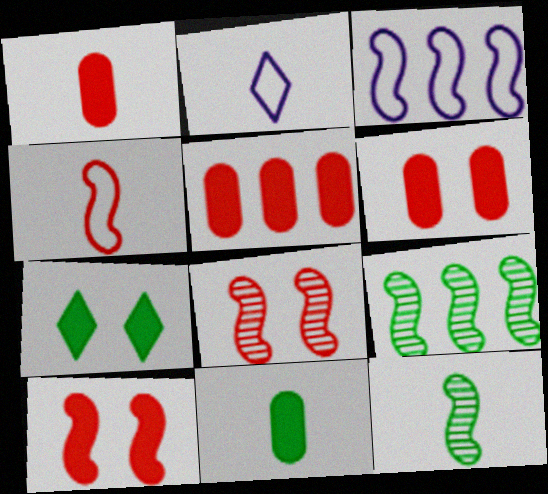[[1, 2, 12], 
[1, 5, 6], 
[2, 6, 9], 
[3, 10, 12]]